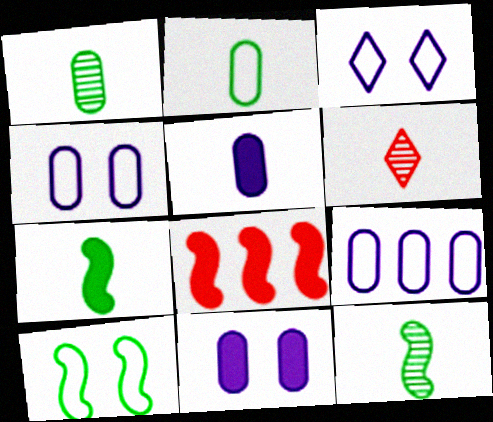[[1, 3, 8]]